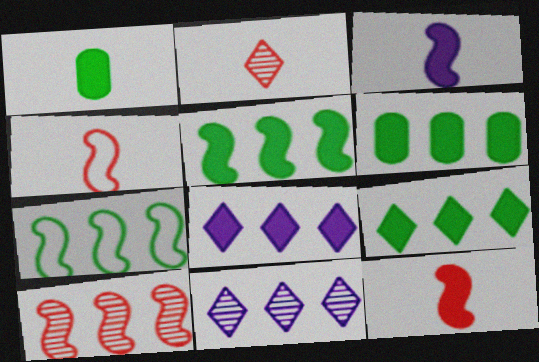[[5, 6, 9]]